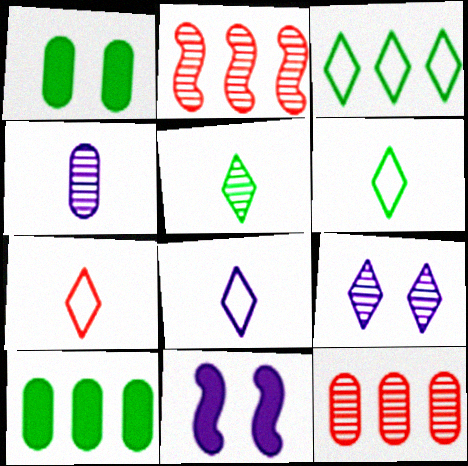[[1, 2, 8], 
[6, 7, 8], 
[6, 11, 12]]